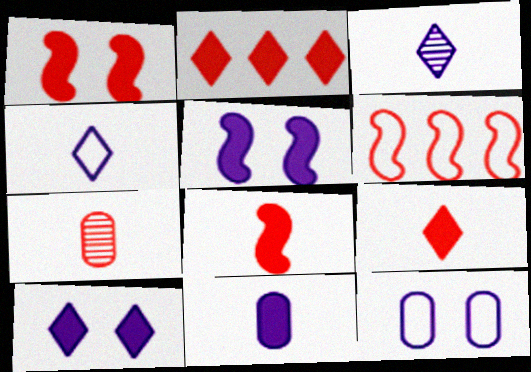[]